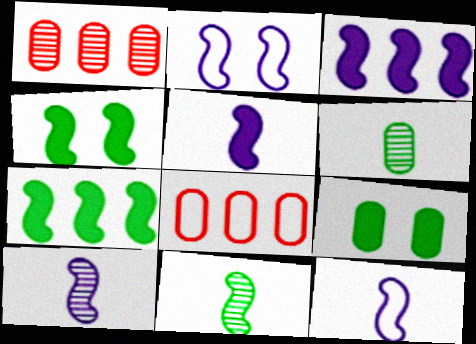[[2, 3, 10], 
[5, 10, 12]]